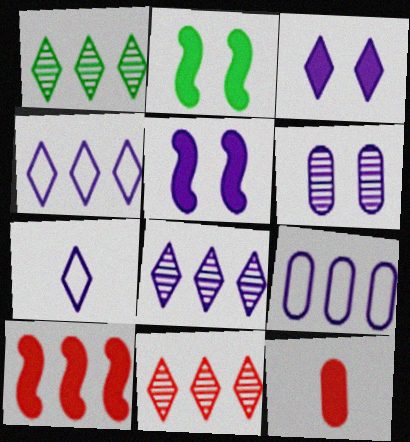[[1, 8, 11], 
[1, 9, 10], 
[3, 7, 8]]